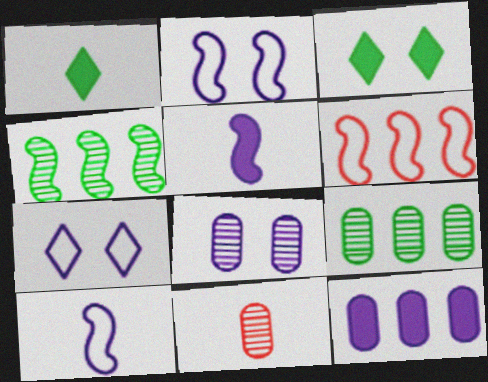[[1, 6, 8], 
[1, 10, 11], 
[8, 9, 11]]